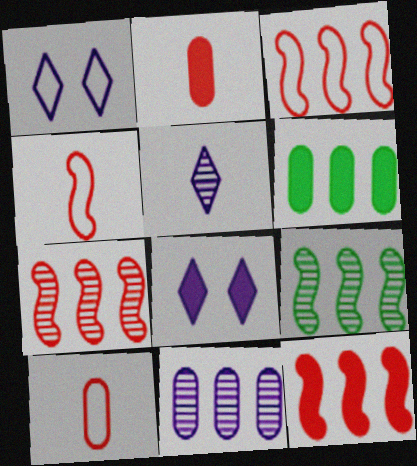[[1, 2, 9], 
[3, 7, 12], 
[8, 9, 10]]